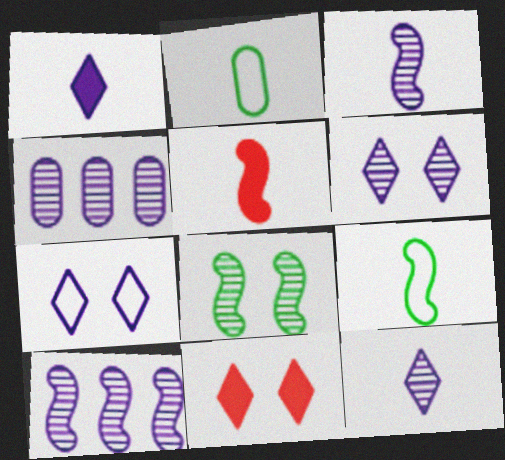[[2, 5, 12], 
[2, 10, 11], 
[3, 4, 6], 
[3, 5, 9], 
[4, 9, 11]]